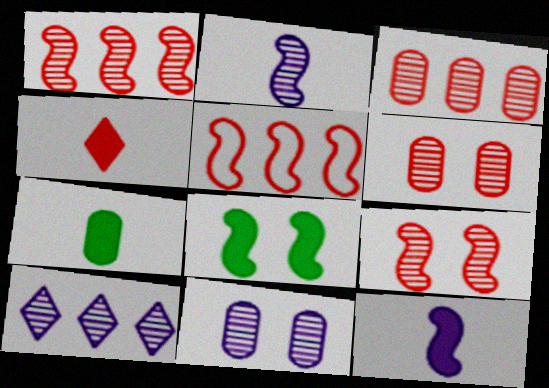[[2, 5, 8], 
[2, 10, 11], 
[4, 5, 6], 
[4, 7, 12]]